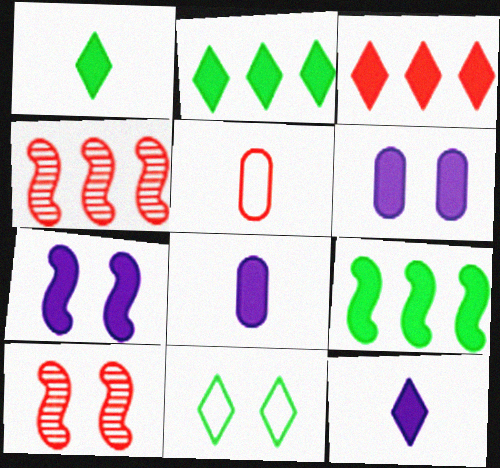[[3, 5, 10], 
[4, 8, 11], 
[6, 10, 11]]